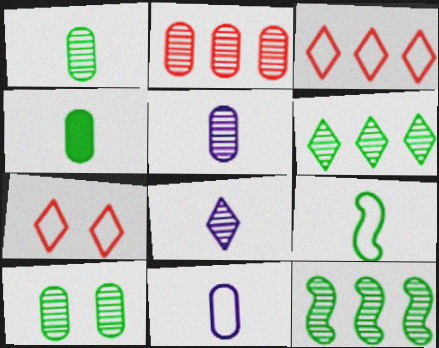[[2, 5, 10]]